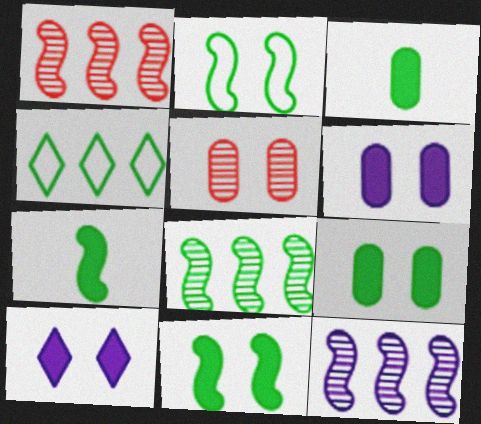[[1, 8, 12], 
[2, 5, 10], 
[2, 7, 8]]